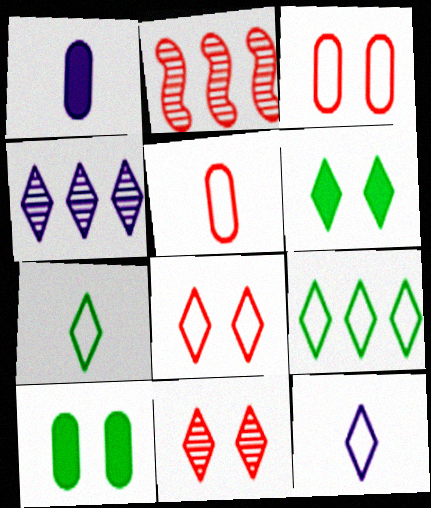[[2, 10, 12], 
[8, 9, 12]]